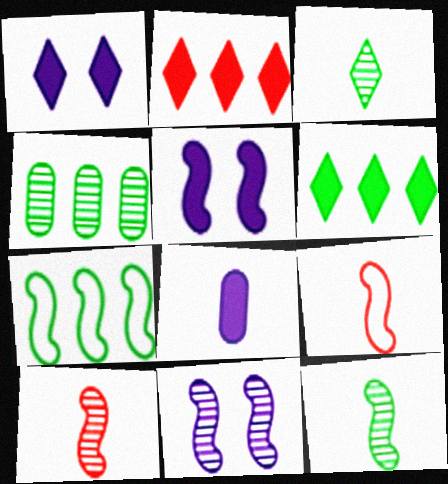[[1, 4, 9], 
[3, 8, 9], 
[4, 6, 7], 
[5, 7, 10]]